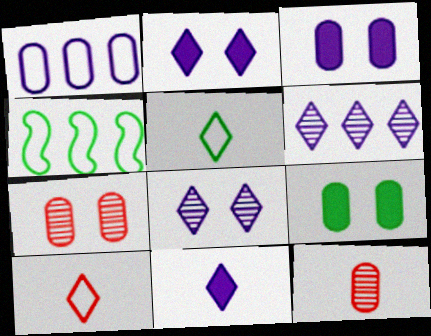[[1, 9, 12], 
[2, 4, 12], 
[4, 7, 11]]